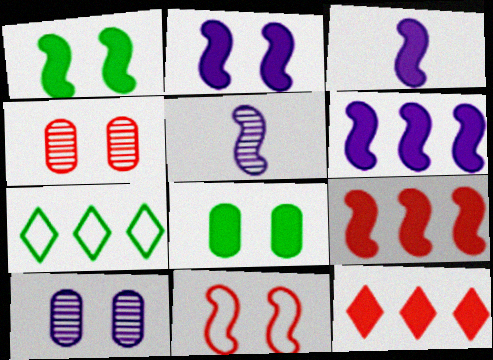[[1, 3, 9], 
[2, 3, 6], 
[3, 4, 7], 
[3, 8, 12]]